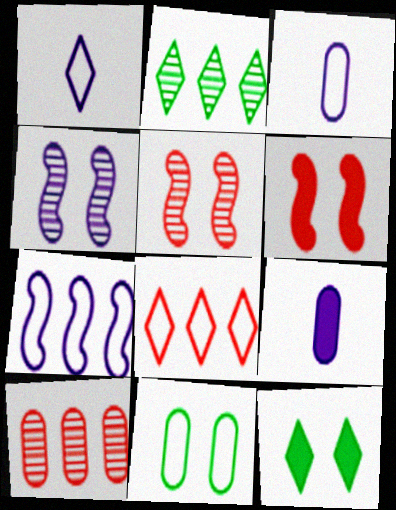[[2, 3, 6], 
[9, 10, 11]]